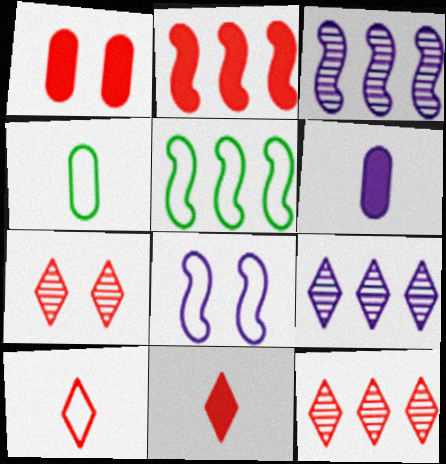[[1, 2, 11], 
[2, 3, 5], 
[5, 6, 7], 
[6, 8, 9]]